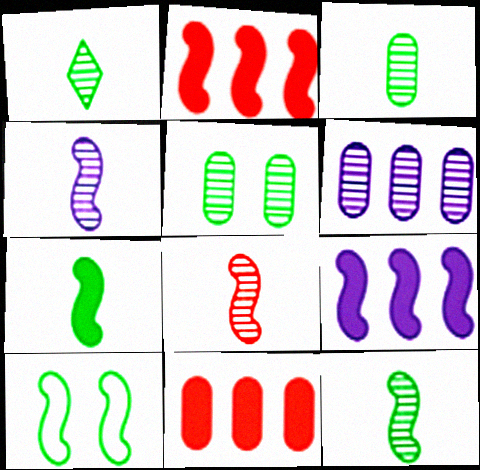[[1, 3, 12], 
[2, 4, 10], 
[4, 8, 12], 
[8, 9, 10]]